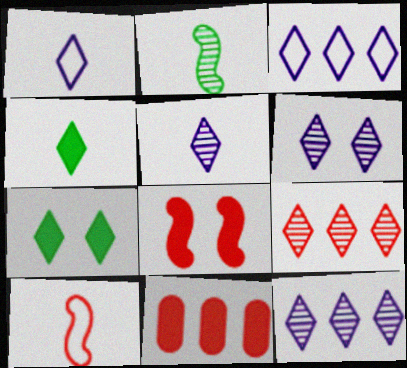[[1, 7, 9], 
[5, 6, 12]]